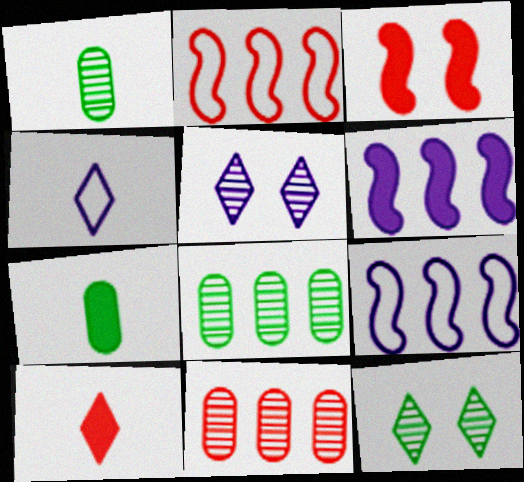[[2, 5, 7], 
[3, 4, 8]]